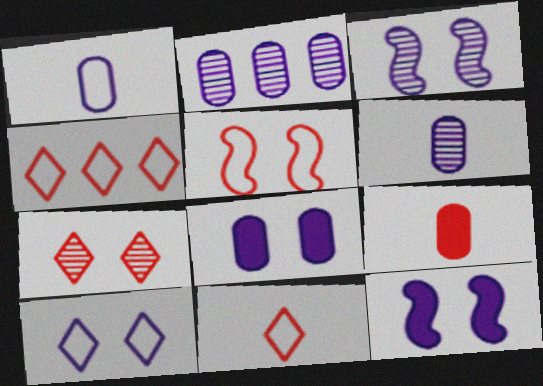[[1, 2, 8], 
[3, 8, 10]]